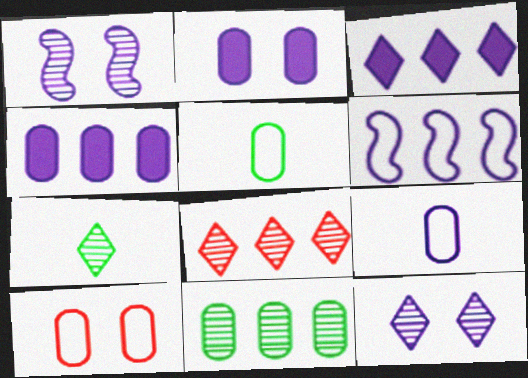[[1, 3, 9], 
[7, 8, 12]]